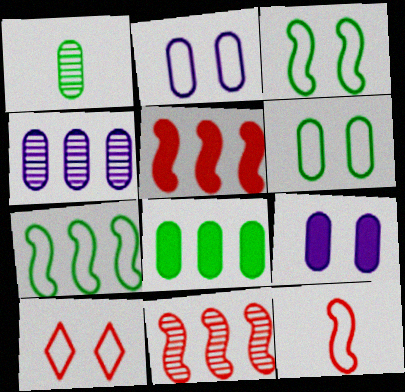[[1, 6, 8], 
[2, 3, 10]]